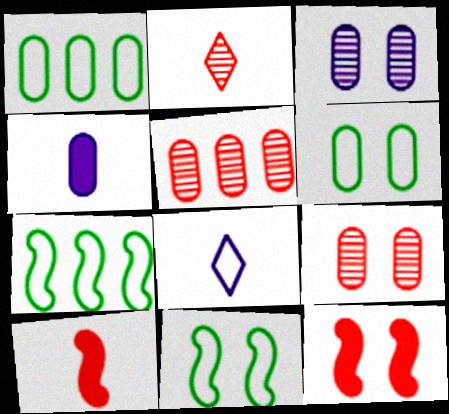[[1, 4, 9], 
[4, 5, 6]]